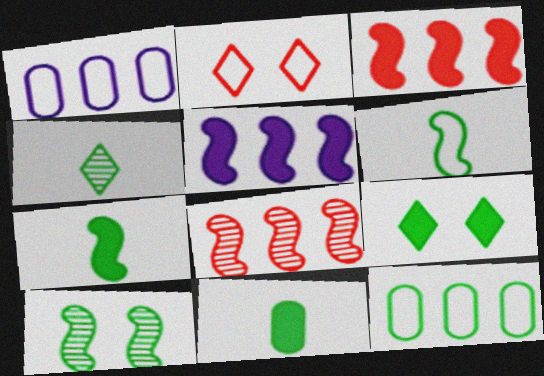[[1, 2, 6], 
[4, 6, 11]]